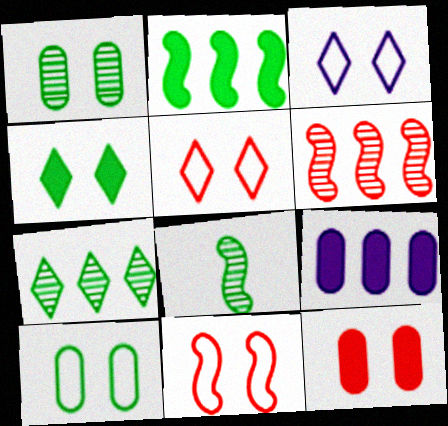[[1, 7, 8], 
[3, 10, 11], 
[5, 8, 9]]